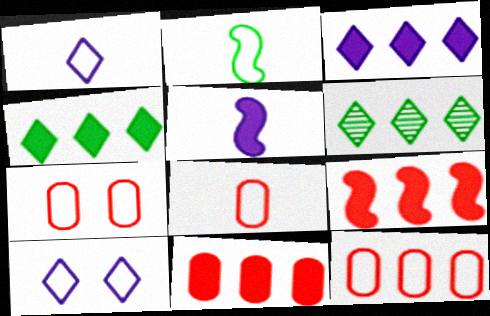[[1, 2, 8], 
[2, 10, 12], 
[5, 6, 7], 
[7, 8, 12]]